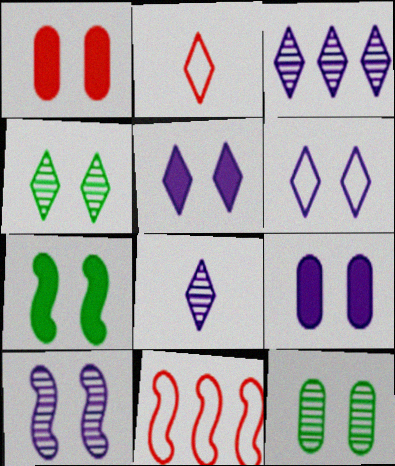[[1, 5, 7], 
[6, 9, 10]]